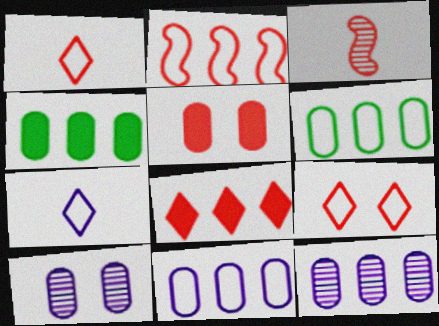[]